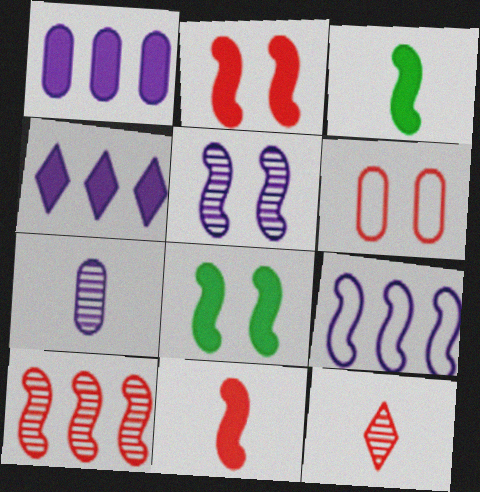[]